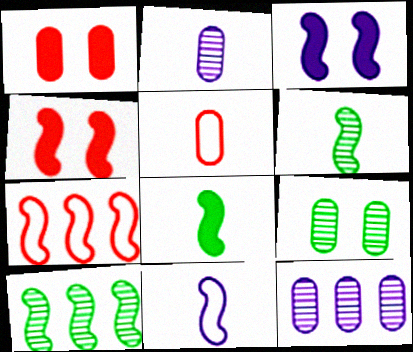[[3, 6, 7], 
[4, 10, 11]]